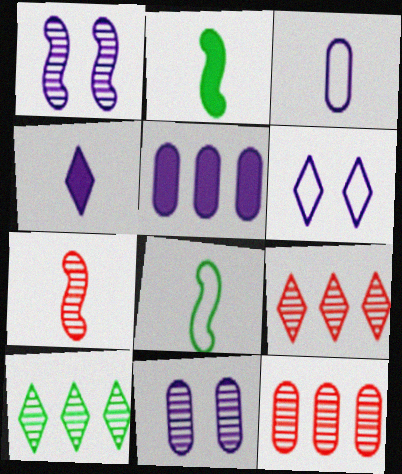[[2, 6, 12], 
[3, 5, 11], 
[7, 10, 11]]